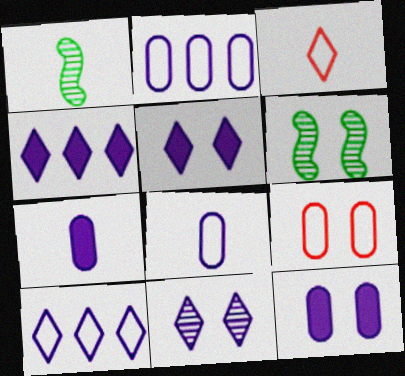[[1, 3, 7], 
[1, 4, 9], 
[5, 6, 9]]